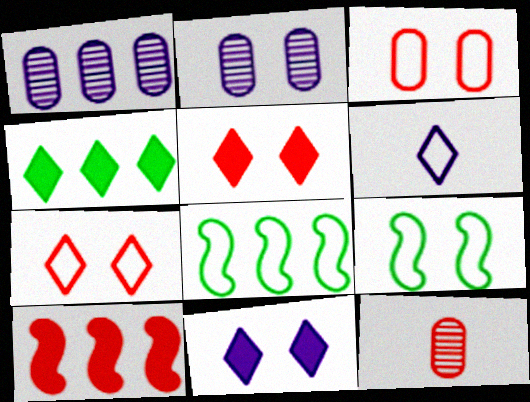[[2, 5, 9], 
[3, 6, 8], 
[7, 10, 12], 
[8, 11, 12]]